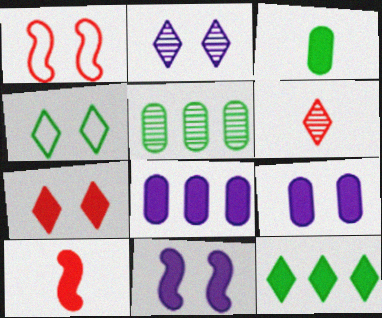[[2, 4, 7], 
[9, 10, 12]]